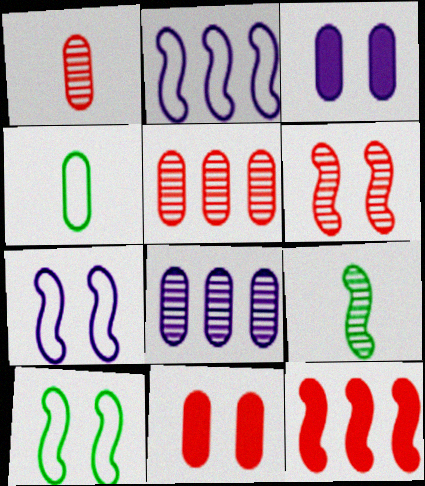[[3, 4, 5], 
[4, 8, 11], 
[7, 9, 12]]